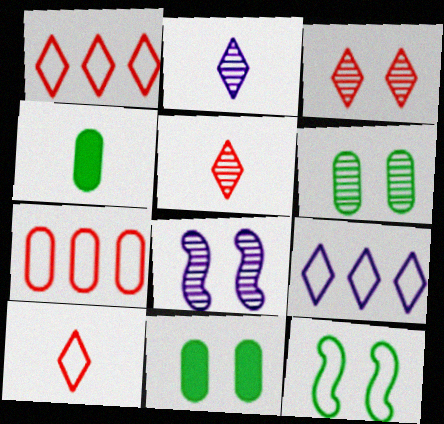[[1, 4, 8], 
[3, 6, 8]]